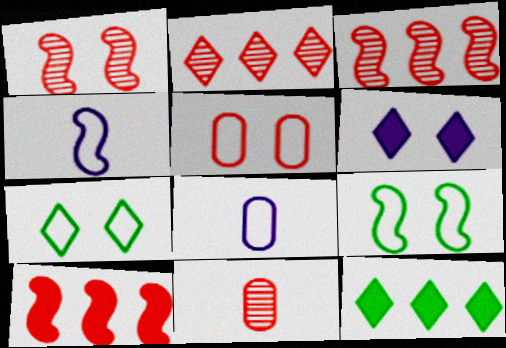[[1, 2, 11], 
[1, 8, 12]]